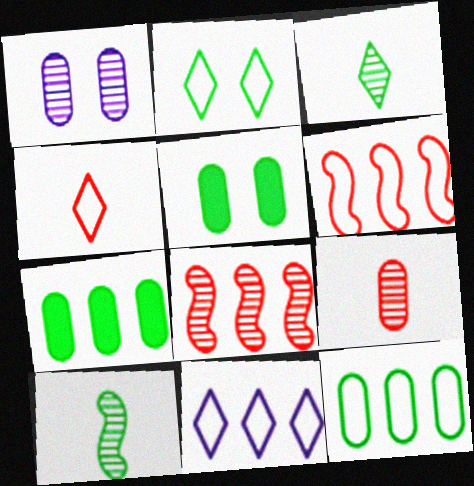[[1, 3, 8], 
[2, 4, 11], 
[2, 7, 10], 
[6, 11, 12], 
[7, 8, 11]]